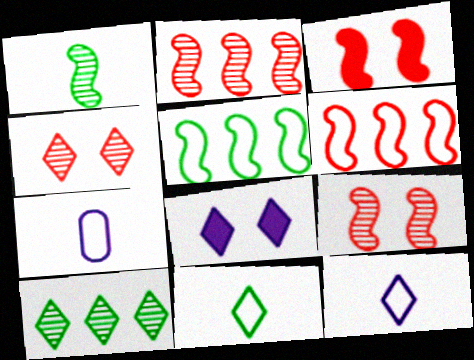[[3, 7, 10]]